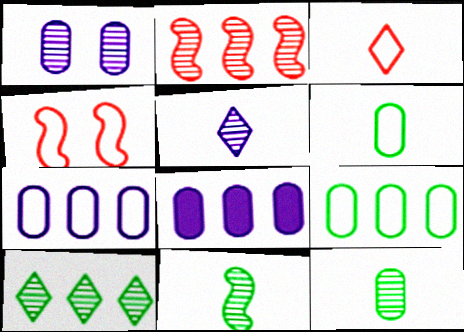[]